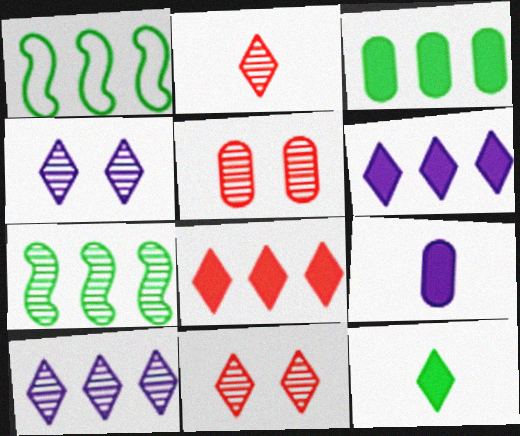[[1, 9, 11]]